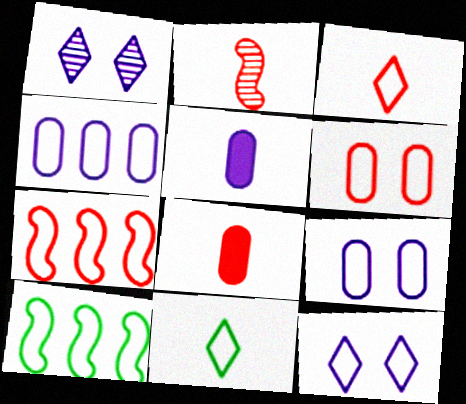[[1, 8, 10], 
[2, 3, 8], 
[2, 5, 11], 
[3, 6, 7], 
[3, 9, 10], 
[7, 9, 11]]